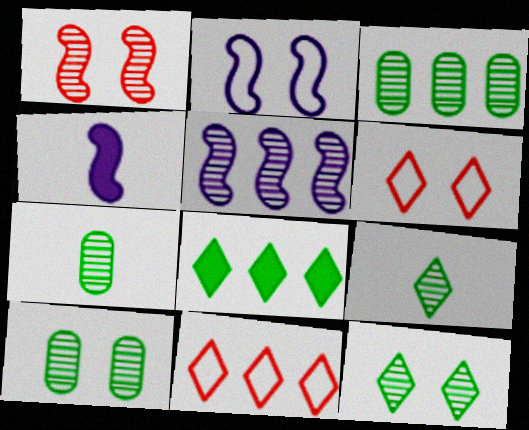[[2, 4, 5], 
[3, 4, 6], 
[3, 7, 10], 
[4, 10, 11]]